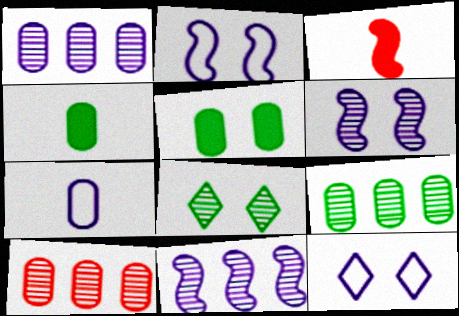[[1, 9, 10], 
[3, 9, 12], 
[5, 7, 10]]